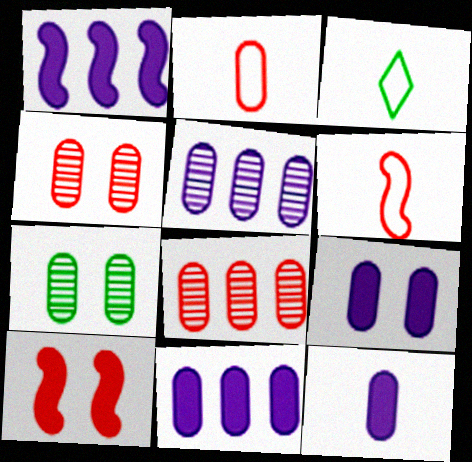[[1, 3, 4], 
[2, 7, 11], 
[3, 5, 10], 
[9, 11, 12]]